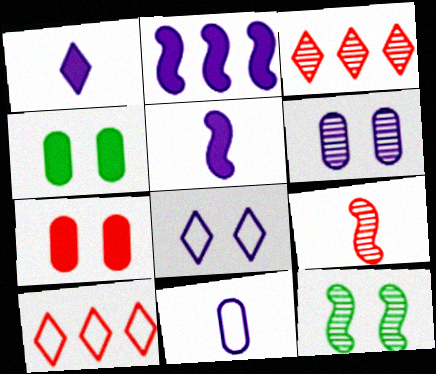[[7, 8, 12], 
[7, 9, 10]]